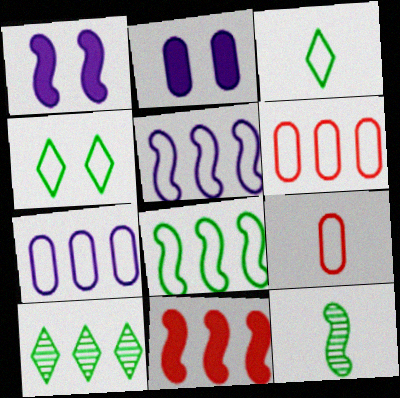[[1, 9, 10], 
[4, 5, 9], 
[7, 10, 11]]